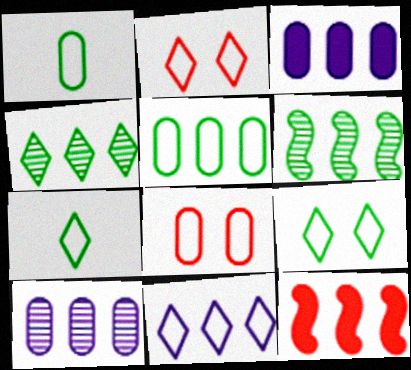[[2, 7, 11]]